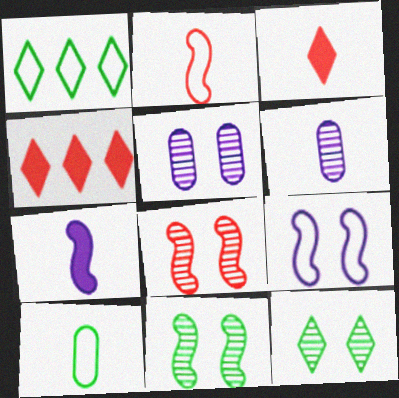[[5, 8, 12]]